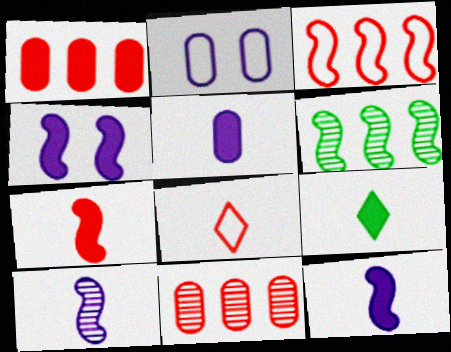[[1, 4, 9], 
[5, 7, 9]]